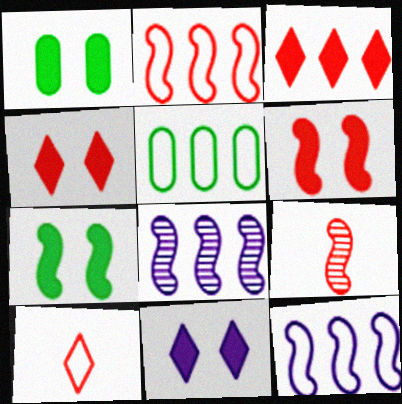[[1, 6, 11], 
[1, 8, 10], 
[2, 6, 9], 
[3, 5, 8], 
[5, 9, 11], 
[7, 9, 12]]